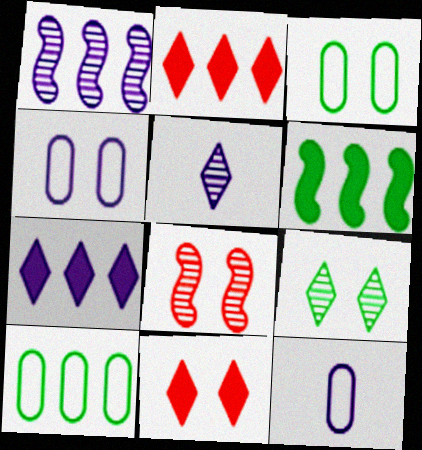[[1, 2, 10]]